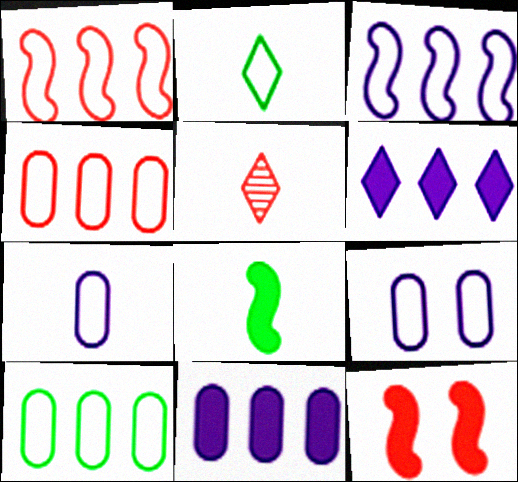[[1, 2, 9], 
[4, 5, 12], 
[5, 7, 8]]